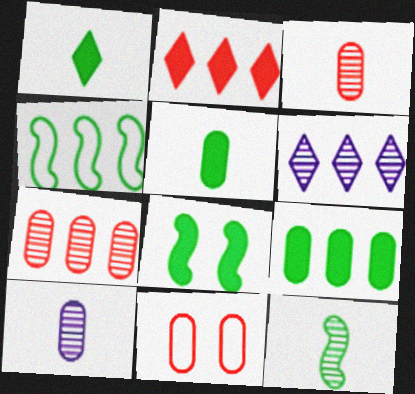[[1, 8, 9], 
[4, 8, 12], 
[9, 10, 11]]